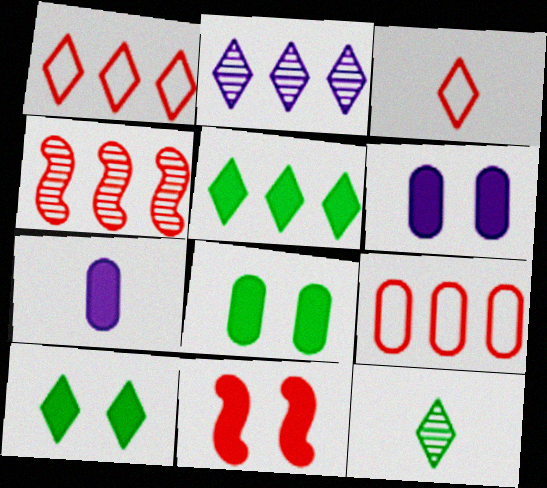[[1, 2, 5], 
[2, 3, 10], 
[5, 7, 11], 
[6, 10, 11]]